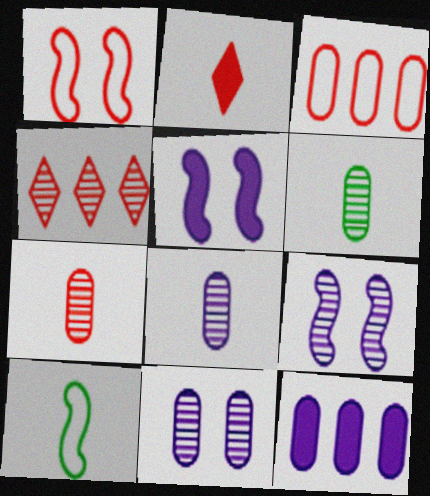[[2, 8, 10], 
[4, 6, 9], 
[6, 7, 8]]